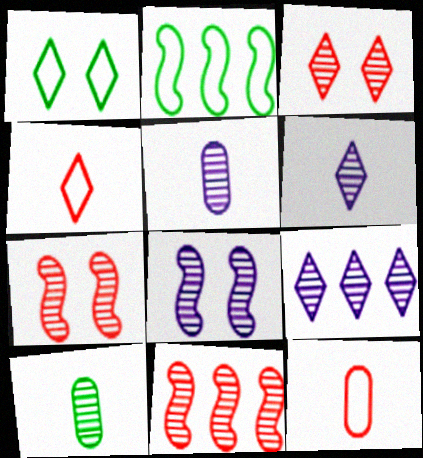[[5, 8, 9], 
[7, 9, 10]]